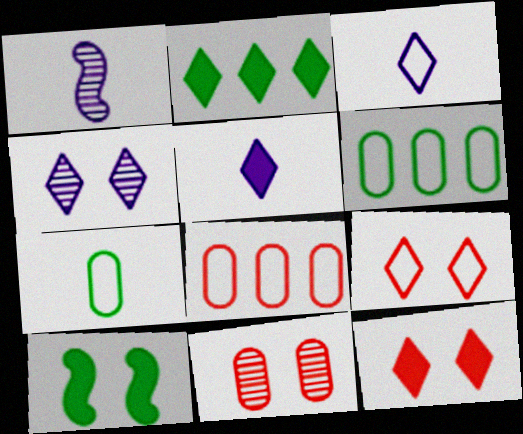[[1, 6, 12], 
[2, 5, 12]]